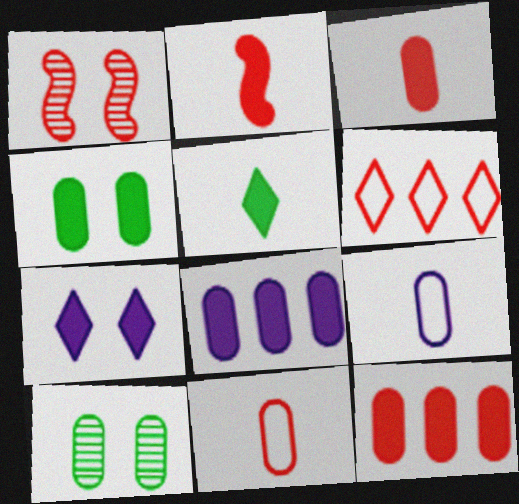[[1, 3, 6], 
[3, 4, 8], 
[8, 10, 11], 
[9, 10, 12]]